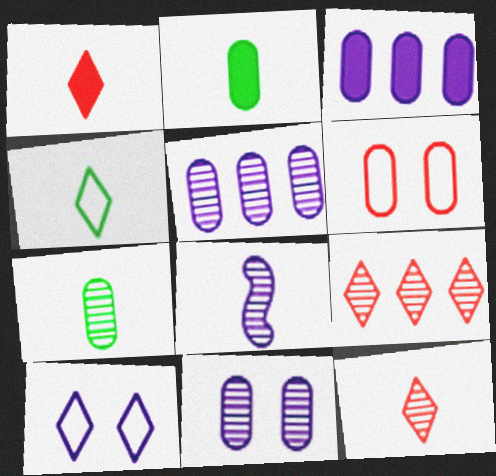[[2, 5, 6], 
[3, 6, 7], 
[3, 8, 10], 
[7, 8, 12]]